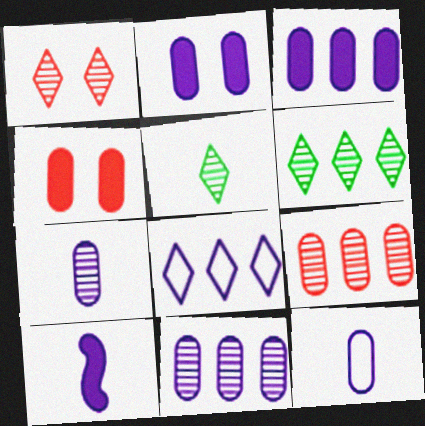[[2, 11, 12]]